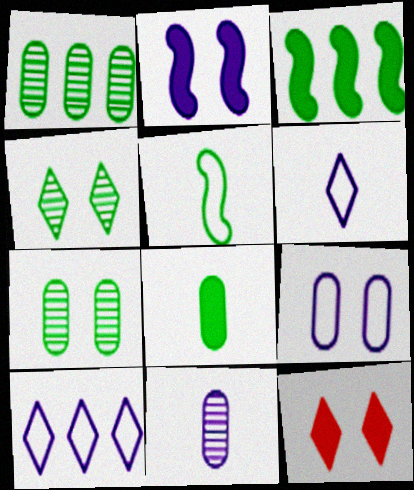[[2, 10, 11]]